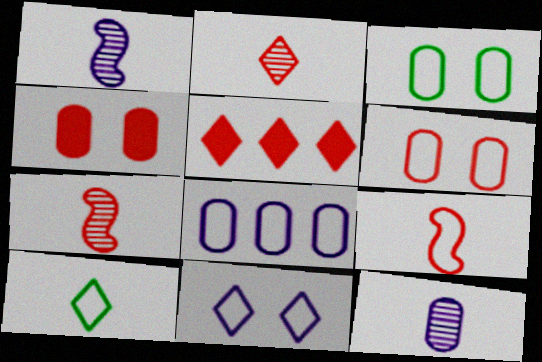[[1, 3, 5], 
[5, 6, 7]]